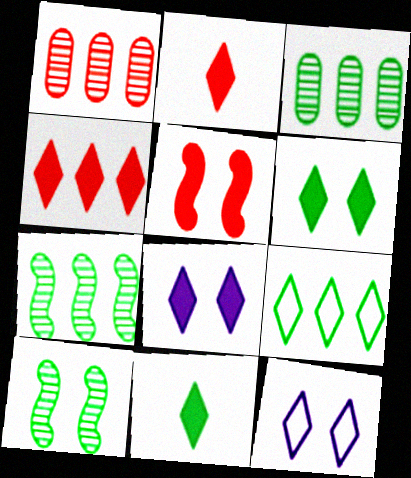[[4, 8, 11]]